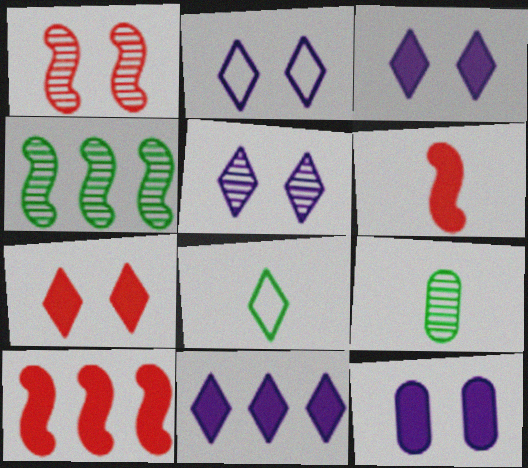[[2, 3, 5], 
[2, 9, 10]]